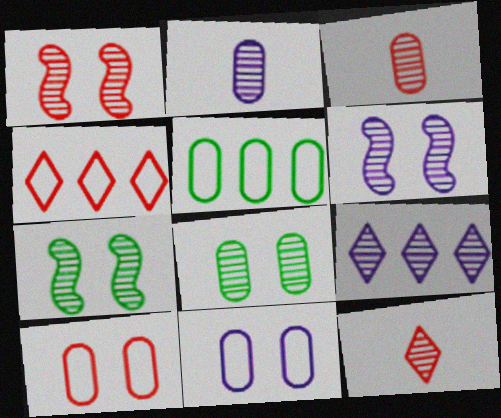[[1, 6, 7], 
[2, 6, 9], 
[3, 7, 9]]